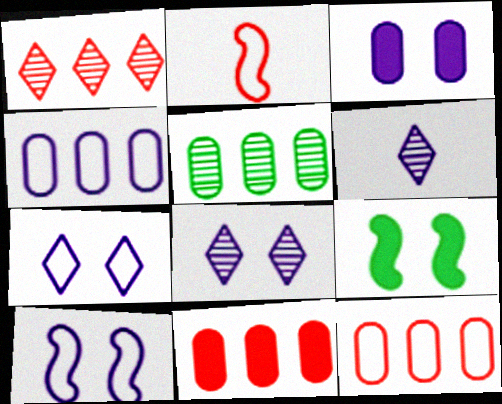[[3, 8, 10], 
[4, 5, 11], 
[6, 9, 12]]